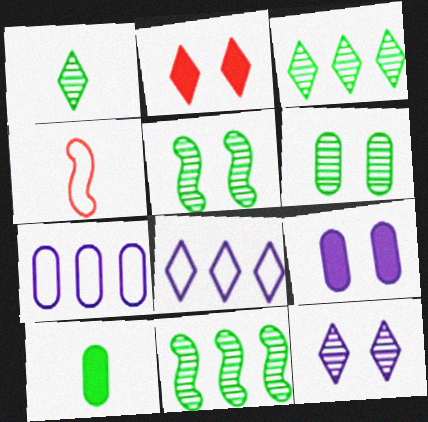[[1, 2, 8], 
[1, 6, 11], 
[3, 4, 9]]